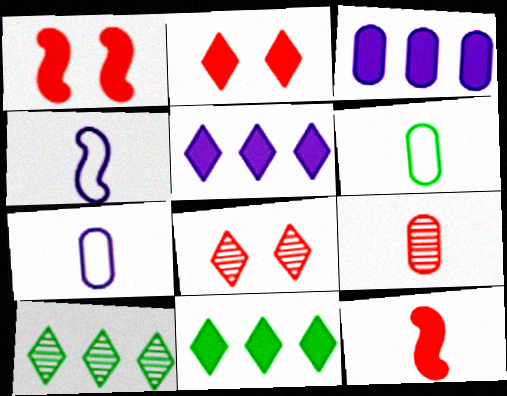[[1, 7, 10]]